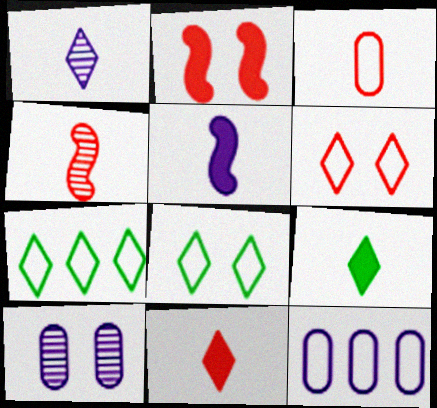[[2, 8, 10], 
[3, 4, 11]]